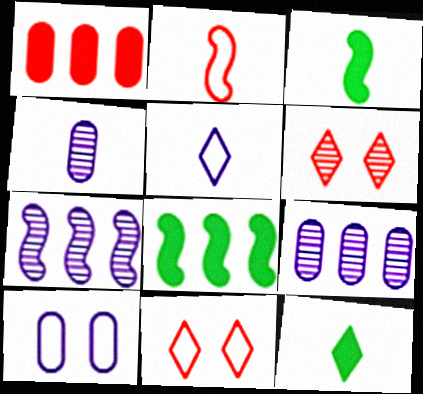[[1, 2, 6], 
[2, 4, 12], 
[3, 9, 11], 
[4, 8, 11]]